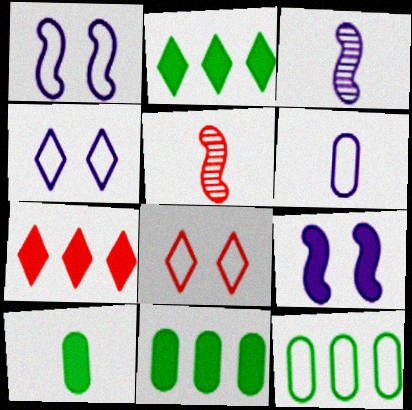[[3, 8, 11], 
[4, 5, 11], 
[7, 9, 10]]